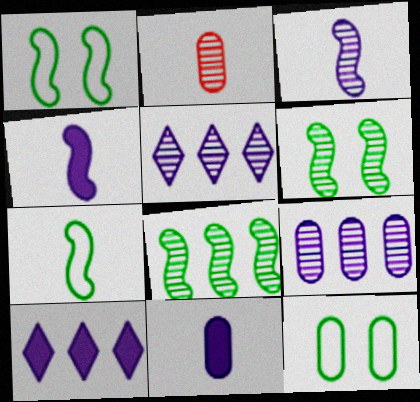[[1, 2, 10], 
[2, 5, 6]]